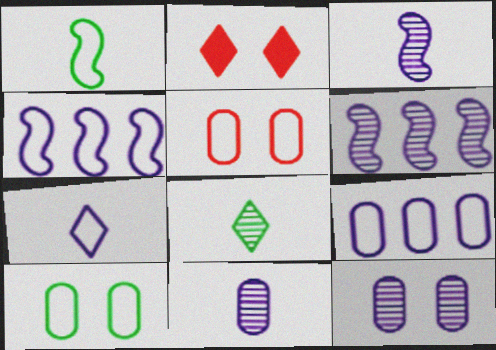[]